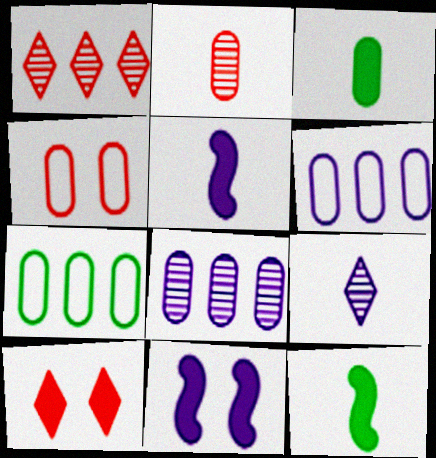[[3, 4, 8], 
[6, 9, 11]]